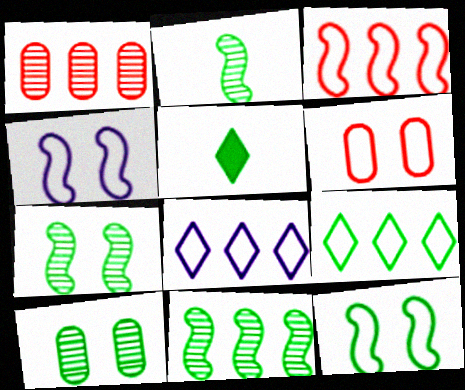[[1, 4, 5], 
[2, 7, 11]]